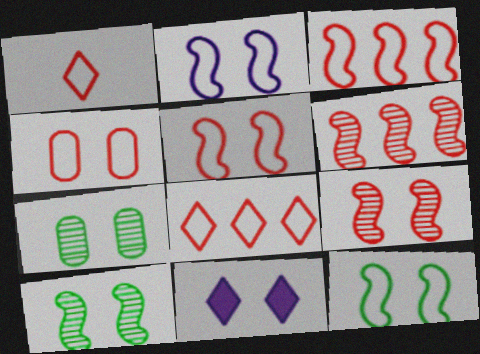[[1, 3, 4], 
[2, 5, 12], 
[4, 10, 11], 
[5, 7, 11]]